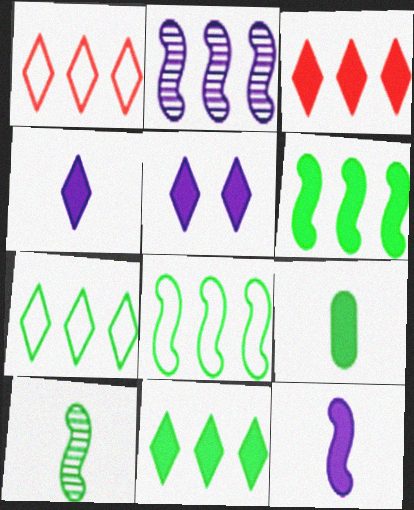[]